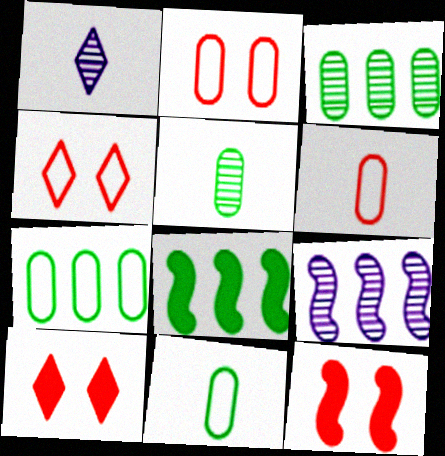[[1, 2, 8], 
[1, 7, 12], 
[9, 10, 11]]